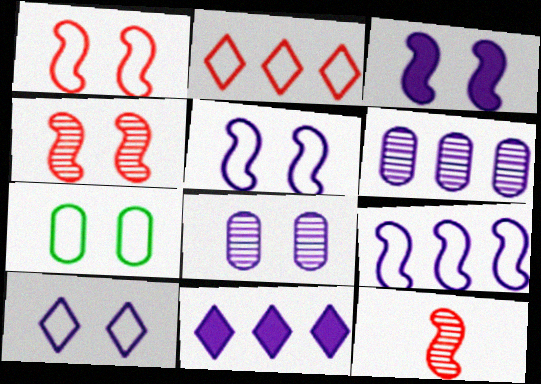[[1, 7, 10], 
[3, 8, 10], 
[6, 9, 11], 
[7, 11, 12]]